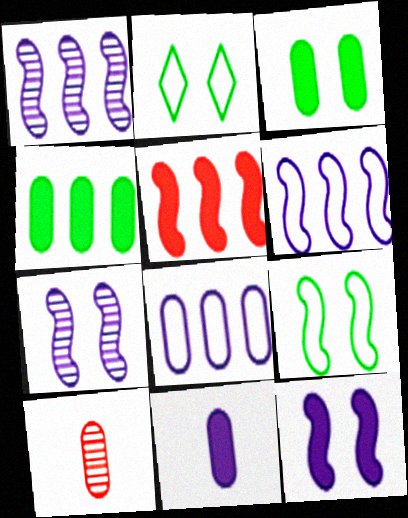[[3, 8, 10]]